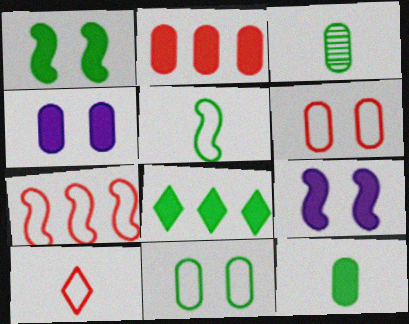[[1, 8, 12], 
[2, 4, 12], 
[6, 7, 10]]